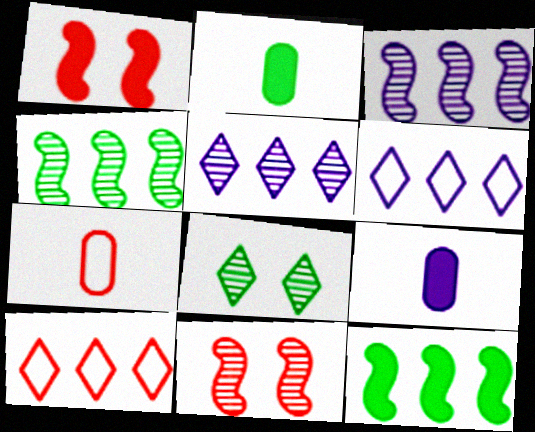[[2, 6, 11]]